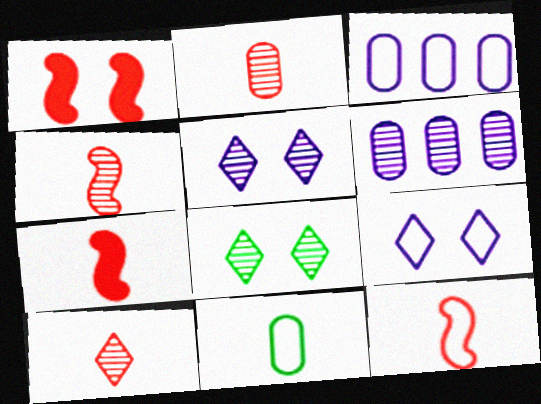[[2, 4, 10], 
[3, 7, 8], 
[4, 6, 8], 
[4, 7, 12]]